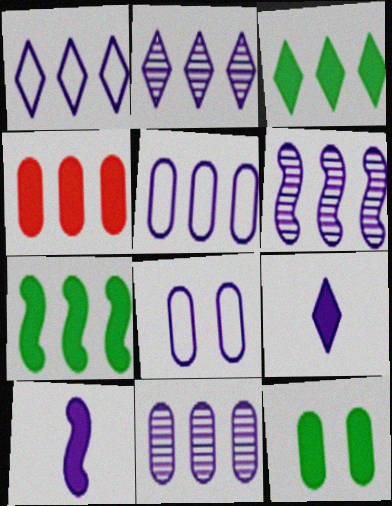[[2, 6, 11], 
[2, 8, 10], 
[6, 8, 9]]